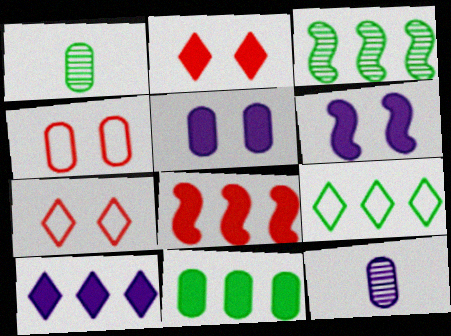[[3, 9, 11], 
[4, 11, 12], 
[8, 10, 11]]